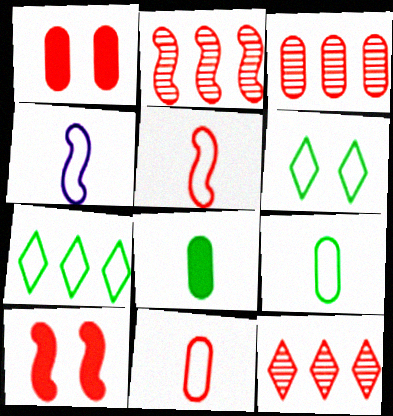[[1, 3, 11], 
[1, 5, 12], 
[2, 3, 12], 
[2, 5, 10], 
[10, 11, 12]]